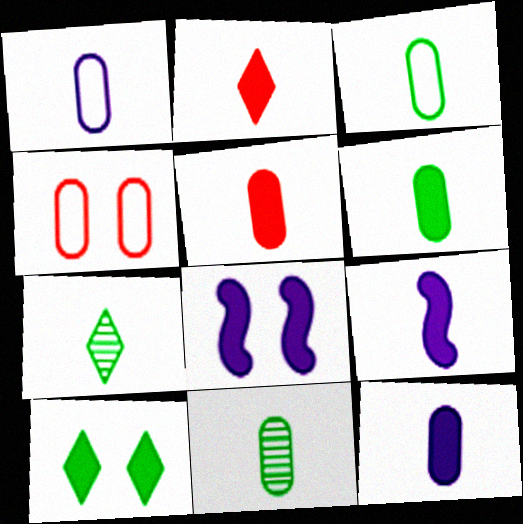[[1, 5, 11], 
[2, 6, 9], 
[3, 6, 11], 
[5, 6, 12]]